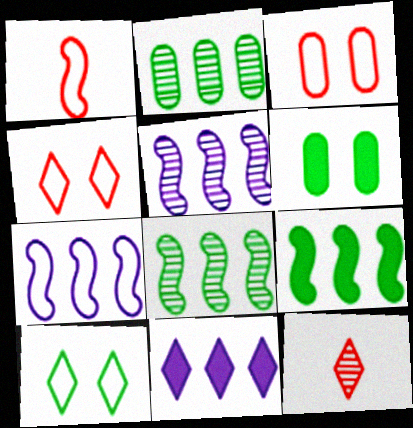[[6, 7, 12], 
[10, 11, 12]]